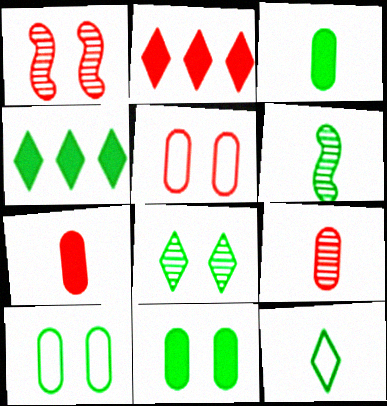[[3, 6, 12], 
[4, 6, 10], 
[4, 8, 12]]